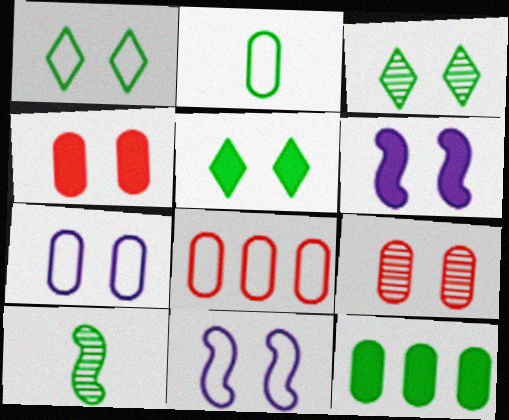[[1, 3, 5], 
[1, 6, 9], 
[1, 10, 12], 
[2, 7, 8], 
[3, 4, 11], 
[4, 5, 6], 
[5, 9, 11]]